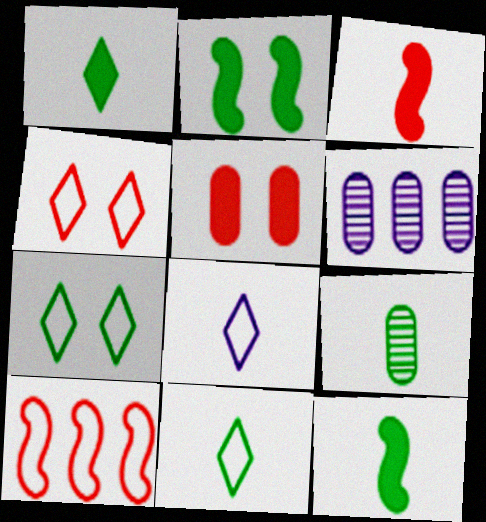[[3, 6, 7], 
[3, 8, 9], 
[4, 6, 12], 
[9, 11, 12]]